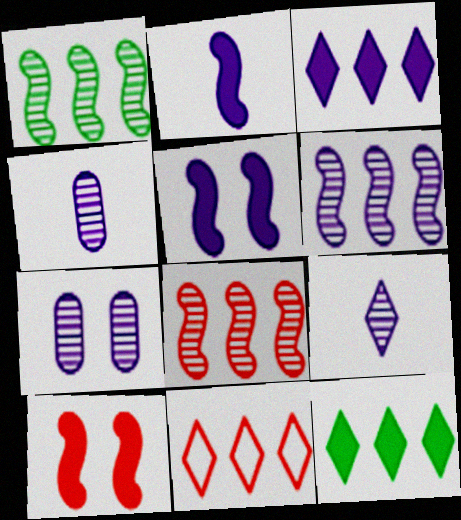[[1, 6, 8], 
[6, 7, 9]]